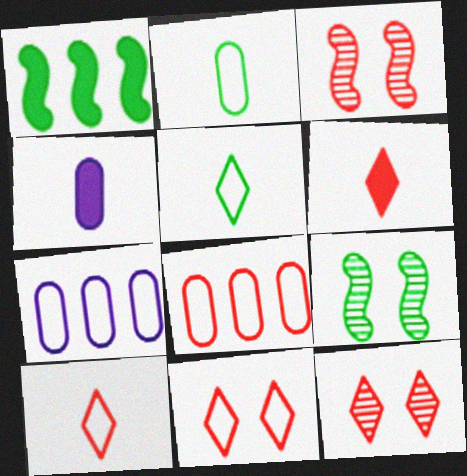[[3, 6, 8], 
[6, 7, 9]]